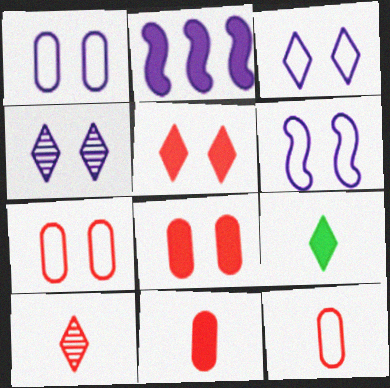[[1, 3, 6], 
[2, 8, 9]]